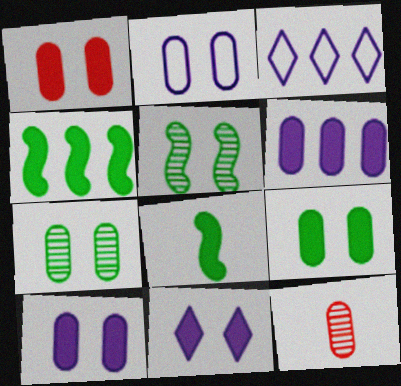[[1, 2, 7], 
[1, 9, 10]]